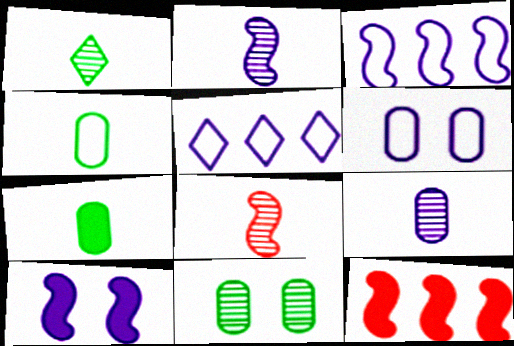[[1, 6, 12], 
[1, 8, 9], 
[2, 3, 10], 
[5, 9, 10]]